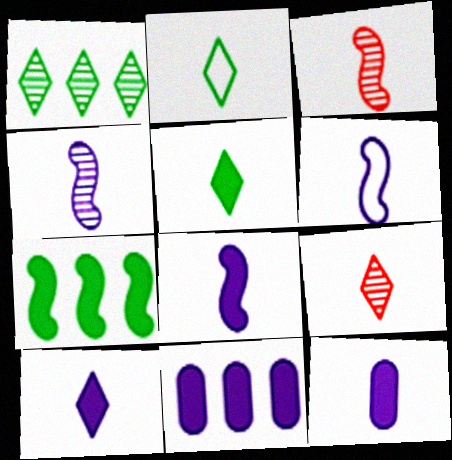[[2, 3, 12], 
[2, 9, 10], 
[4, 6, 8], 
[8, 10, 12]]